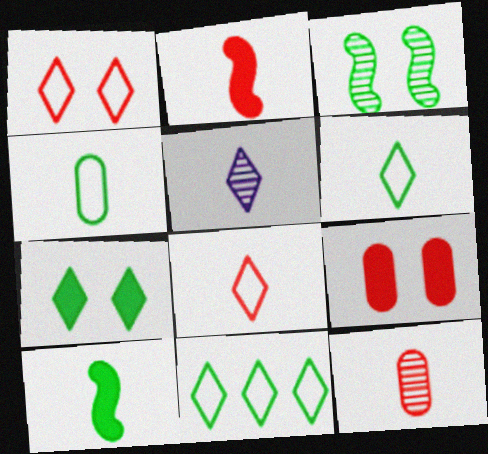[[2, 4, 5], 
[2, 8, 12]]